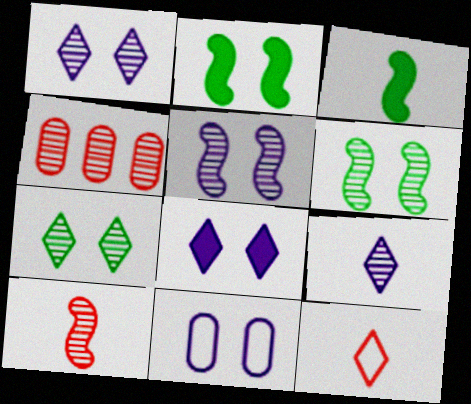[[4, 6, 9], 
[5, 8, 11]]